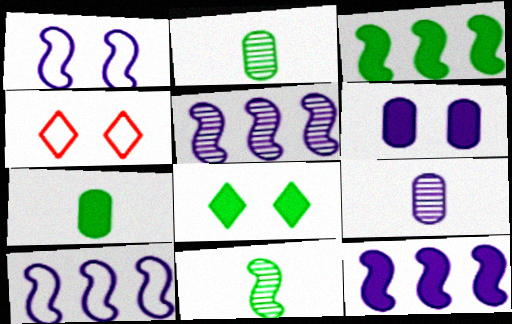[[2, 4, 12], 
[3, 4, 9], 
[3, 7, 8], 
[4, 5, 7], 
[5, 10, 12]]